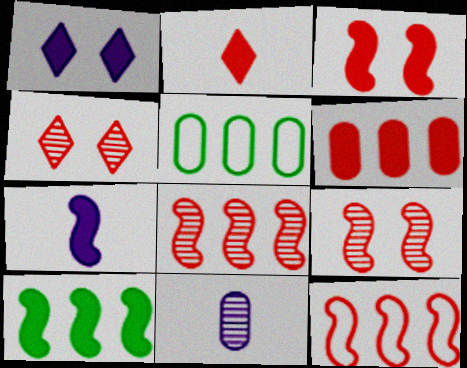[[2, 3, 6], 
[3, 7, 10], 
[4, 5, 7]]